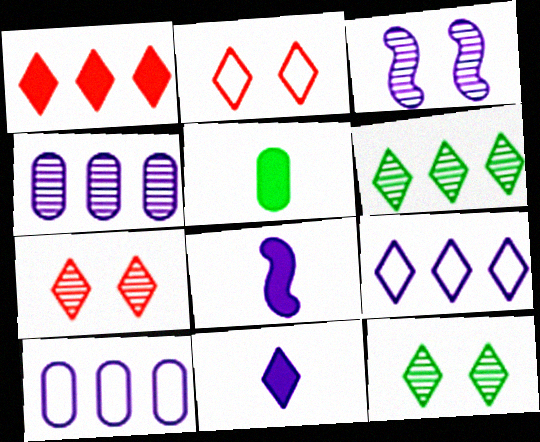[[1, 6, 9], 
[2, 6, 11], 
[3, 10, 11]]